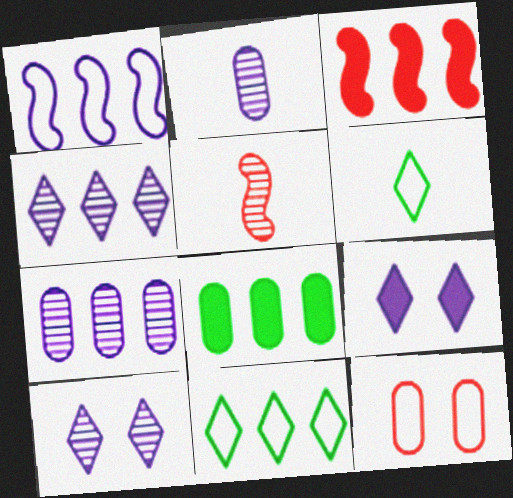[[1, 2, 9], 
[1, 6, 12], 
[2, 8, 12], 
[3, 7, 11]]